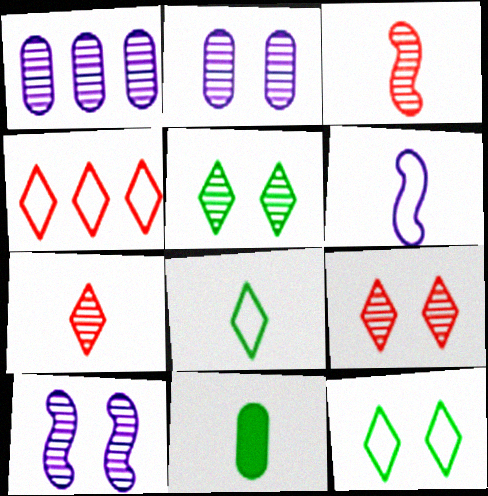[[1, 3, 5], 
[4, 10, 11], 
[6, 7, 11]]